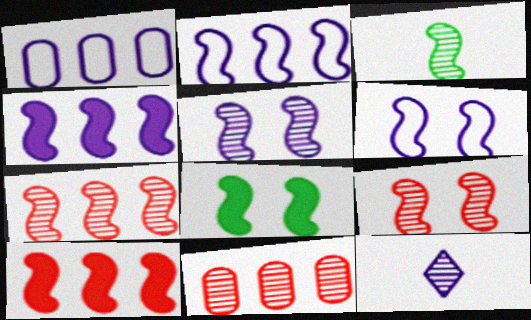[[3, 5, 7], 
[3, 6, 10], 
[6, 8, 9]]